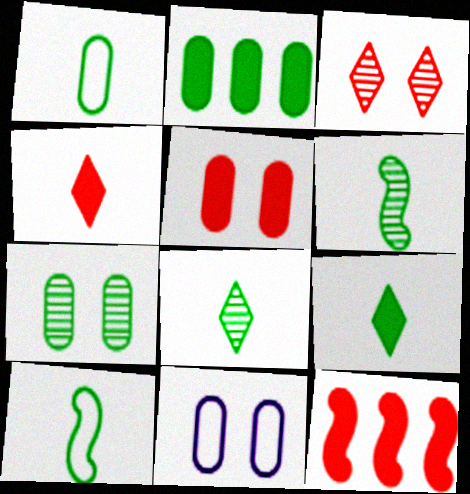[[1, 2, 7], 
[1, 6, 9], 
[4, 5, 12], 
[5, 7, 11], 
[8, 11, 12]]